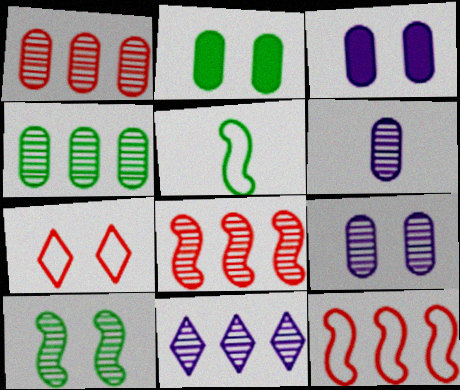[[3, 7, 10], 
[4, 8, 11]]